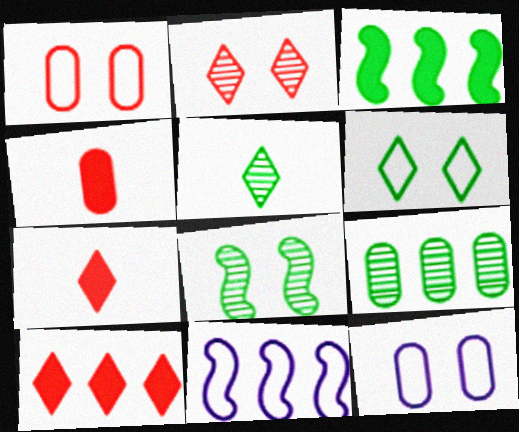[[4, 9, 12], 
[5, 8, 9], 
[9, 10, 11]]